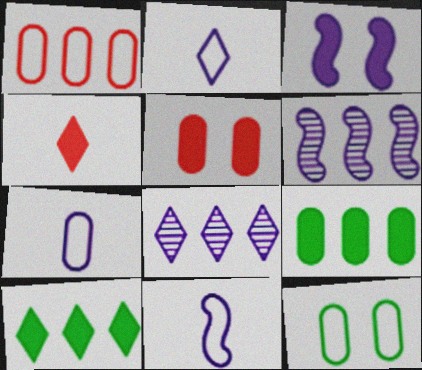[[1, 6, 10], 
[1, 7, 12], 
[2, 7, 11], 
[3, 4, 9], 
[3, 6, 11], 
[3, 7, 8], 
[4, 6, 12]]